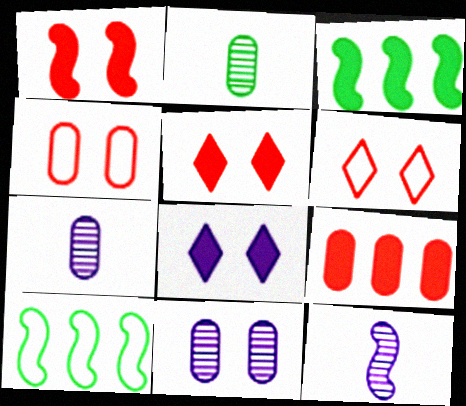[[1, 10, 12], 
[3, 6, 7], 
[5, 7, 10]]